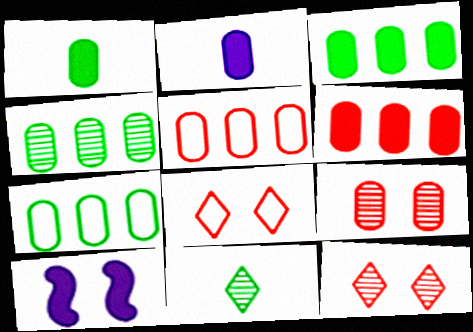[[2, 7, 9], 
[3, 4, 7], 
[5, 10, 11]]